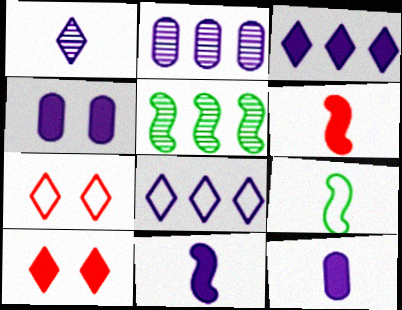[[2, 9, 10], 
[3, 4, 11], 
[5, 7, 12]]